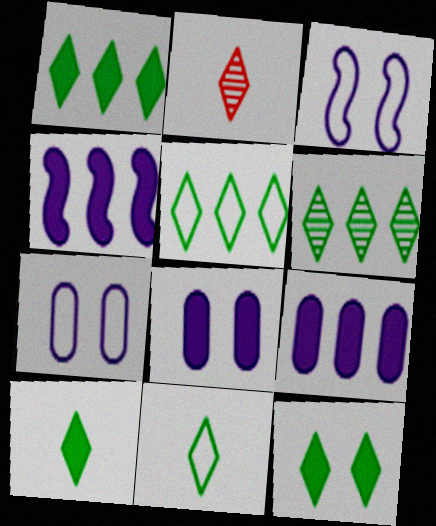[[1, 5, 6], 
[1, 10, 12], 
[6, 11, 12]]